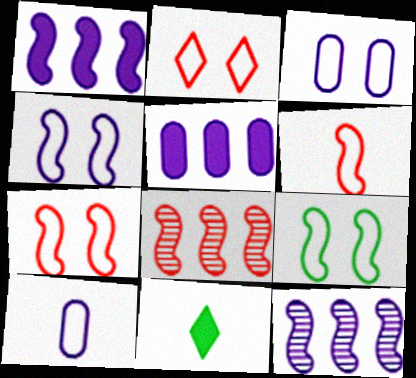[[2, 3, 9], 
[3, 8, 11], 
[4, 7, 9]]